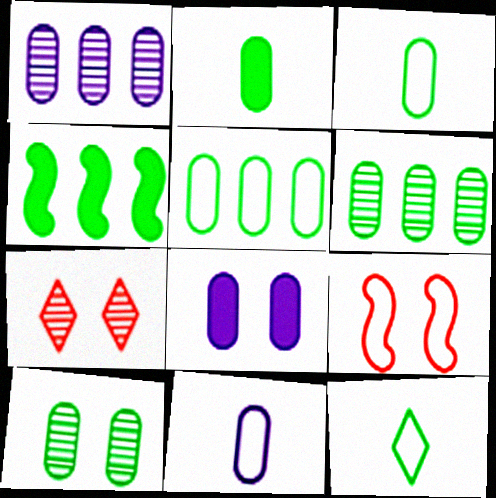[[1, 8, 11], 
[2, 5, 10], 
[4, 7, 11], 
[4, 10, 12]]